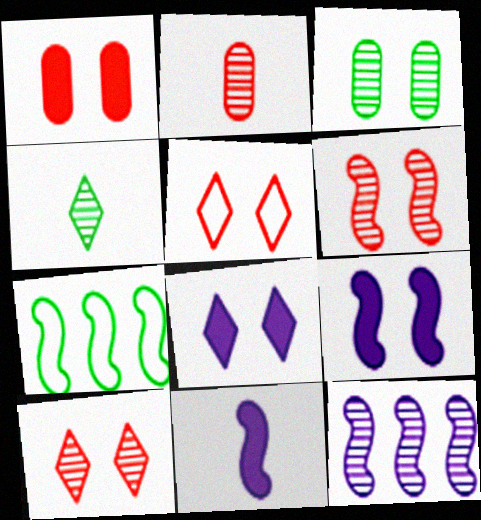[[1, 5, 6], 
[2, 7, 8], 
[3, 5, 9], 
[6, 7, 11]]